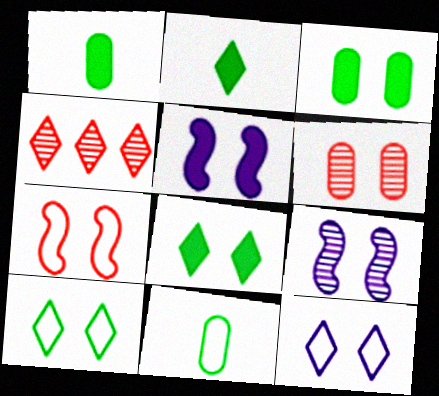[[2, 4, 12], 
[4, 5, 11], 
[5, 6, 10]]